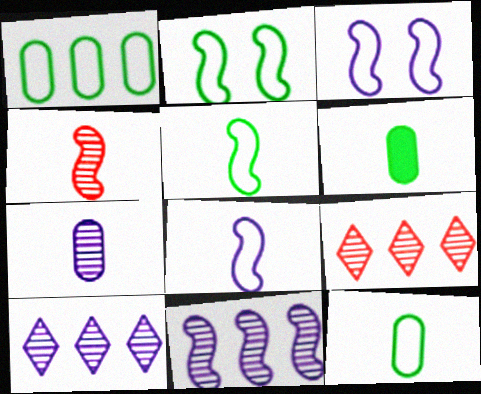[[3, 6, 9]]